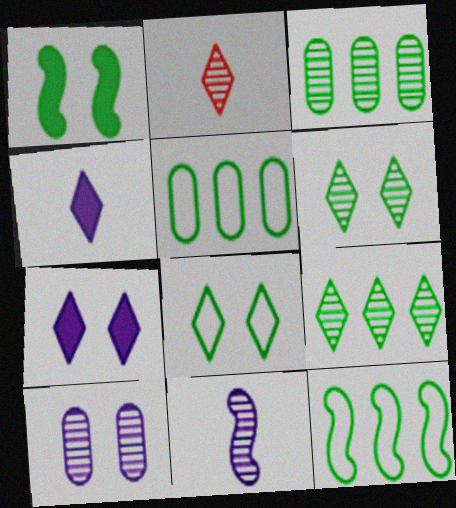[]